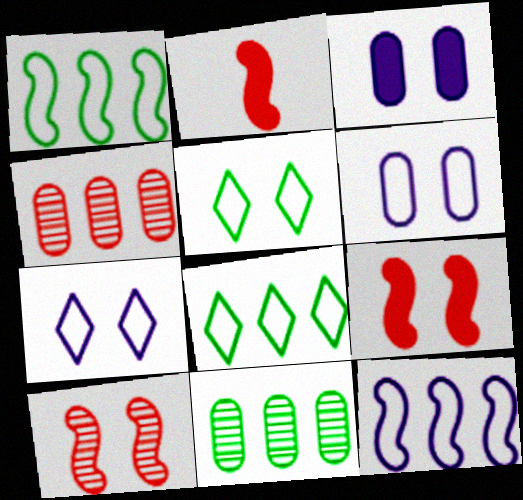[[2, 7, 11], 
[3, 5, 10]]